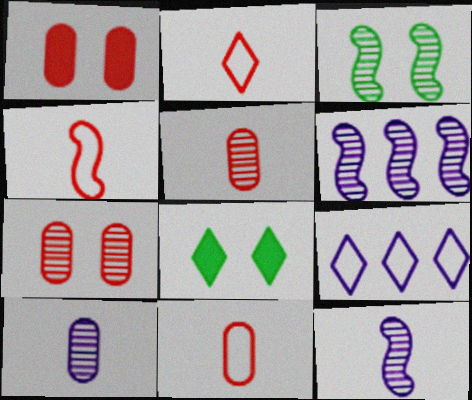[[2, 4, 11], 
[6, 8, 11]]